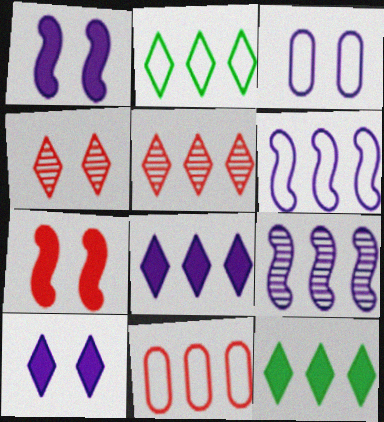[[2, 5, 8], 
[2, 6, 11], 
[9, 11, 12]]